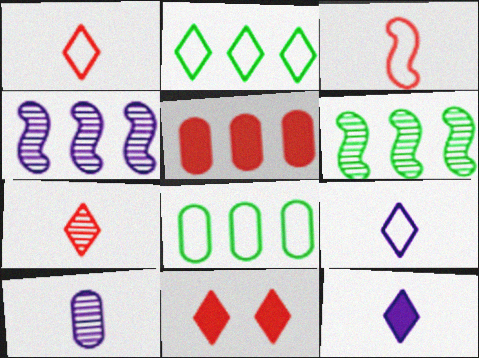[[2, 4, 5]]